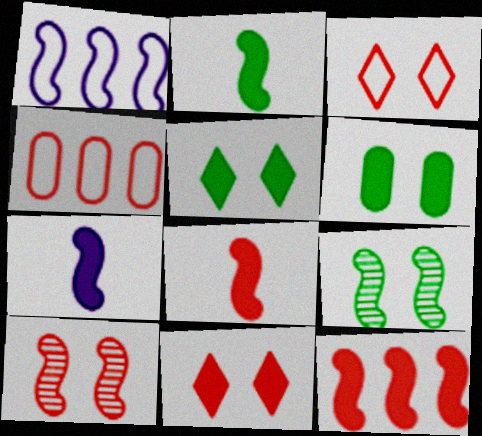[[1, 2, 10], 
[1, 8, 9], 
[2, 7, 8]]